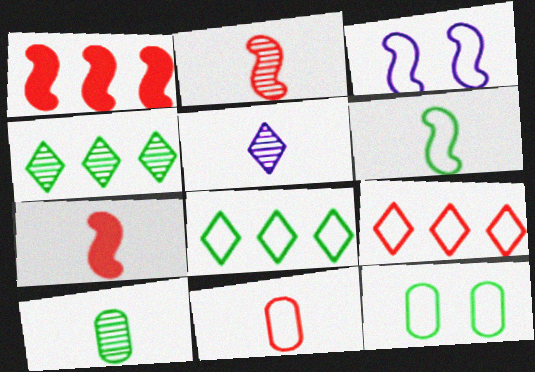[[1, 5, 12], 
[2, 5, 10], 
[3, 8, 11], 
[6, 8, 12]]